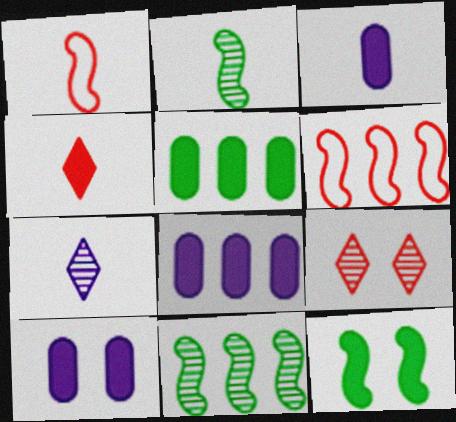[[3, 8, 10], 
[4, 8, 12]]